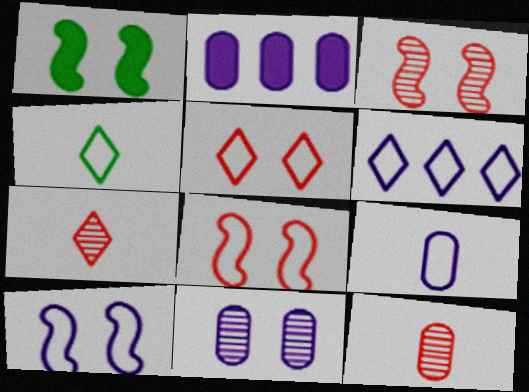[[1, 3, 10], 
[1, 5, 11], 
[1, 6, 12], 
[2, 3, 4], 
[2, 9, 11], 
[4, 5, 6], 
[6, 9, 10]]